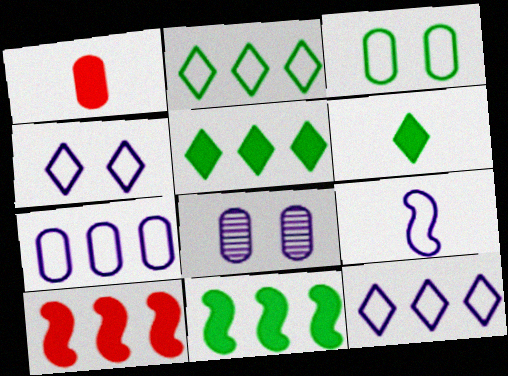[[4, 7, 9]]